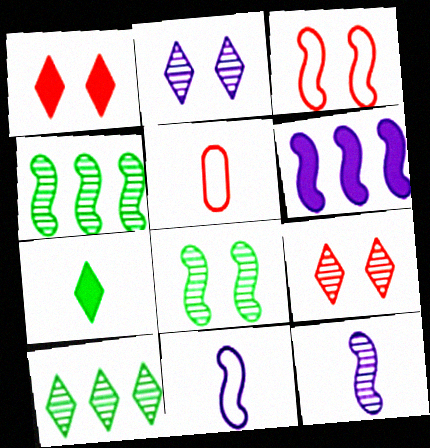[[5, 7, 12]]